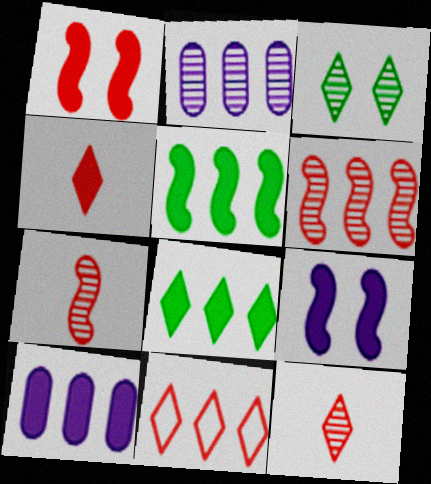[[2, 3, 7], 
[2, 5, 11]]